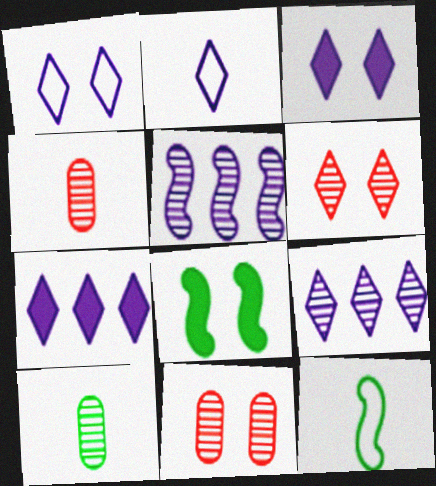[[1, 8, 11], 
[2, 3, 9], 
[5, 6, 10], 
[7, 11, 12]]